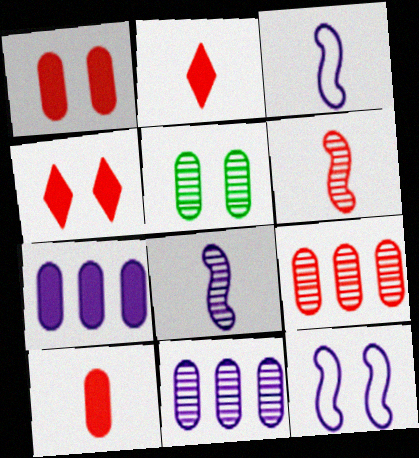[[4, 5, 12]]